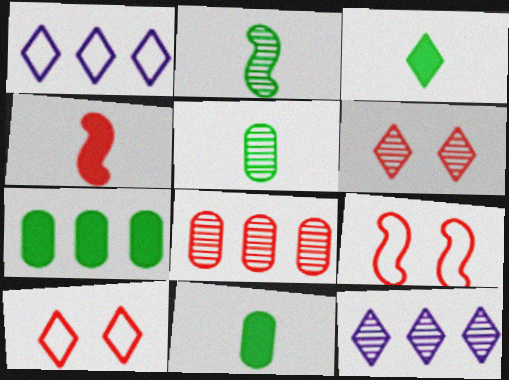[[1, 3, 6], 
[3, 10, 12], 
[4, 8, 10], 
[9, 11, 12]]